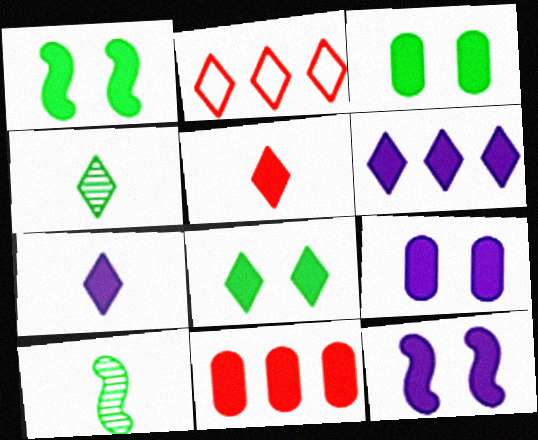[[1, 3, 8], 
[1, 7, 11], 
[2, 9, 10], 
[5, 6, 8]]